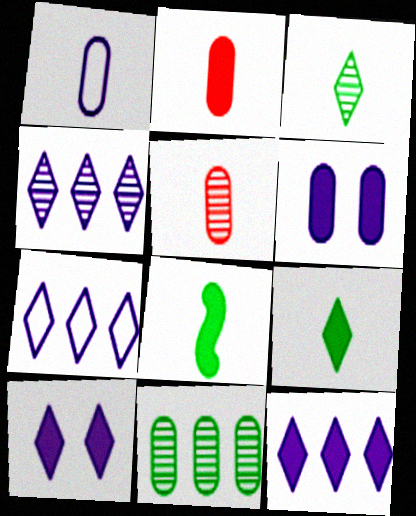[[4, 7, 12]]